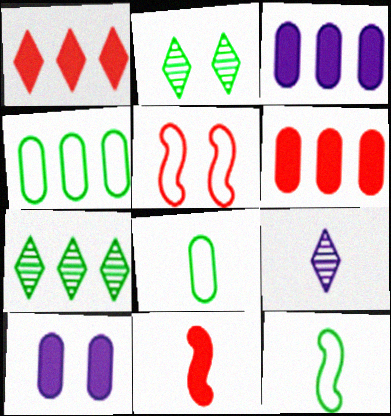[[2, 5, 10], 
[8, 9, 11]]